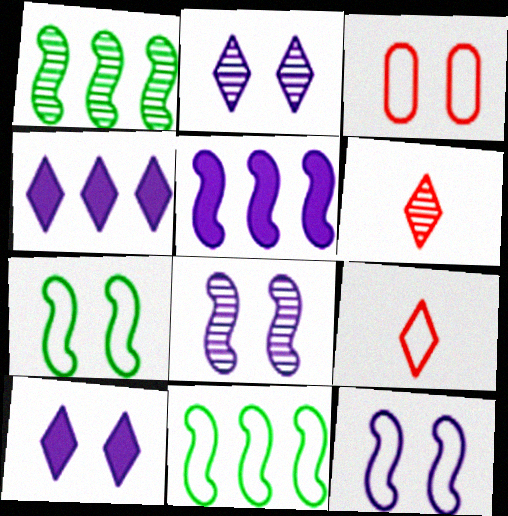[]